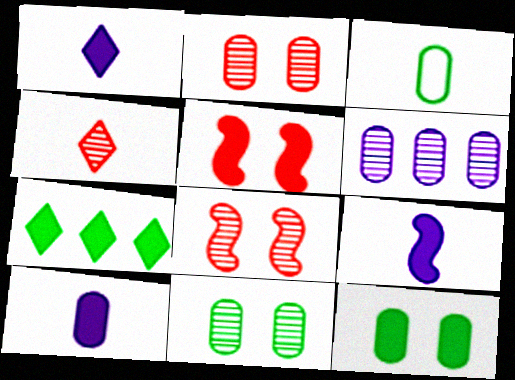[[1, 9, 10], 
[3, 4, 9], 
[5, 7, 10]]